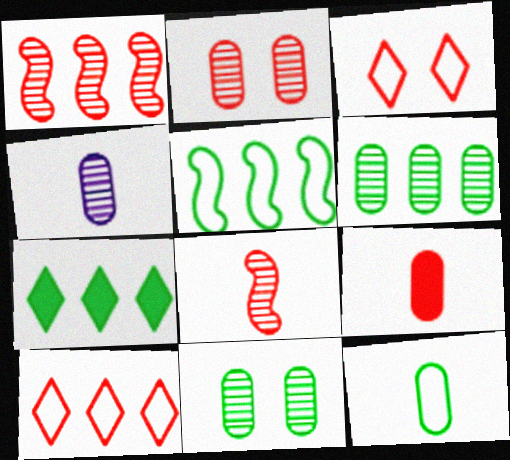[[1, 3, 9], 
[2, 4, 6], 
[4, 9, 12], 
[5, 6, 7]]